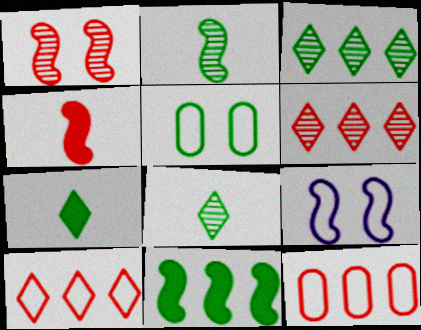[[5, 8, 11]]